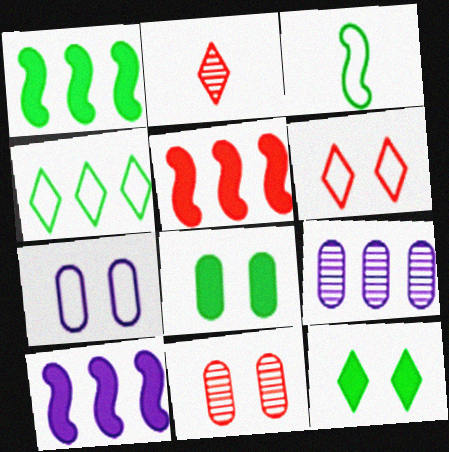[[1, 2, 7], 
[1, 5, 10], 
[4, 5, 9], 
[7, 8, 11]]